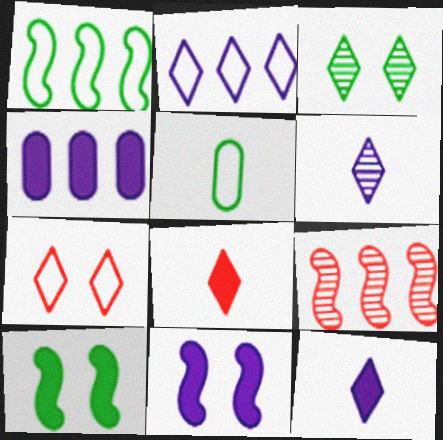[[2, 3, 8], 
[4, 8, 10], 
[4, 11, 12]]